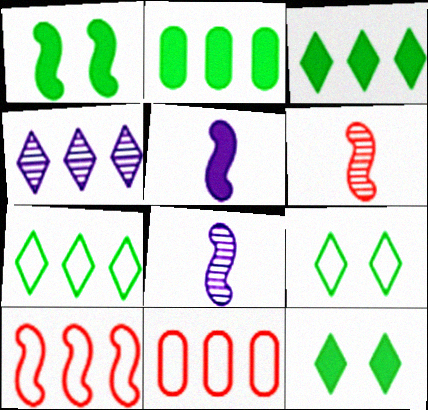[[1, 8, 10], 
[2, 4, 10], 
[8, 11, 12]]